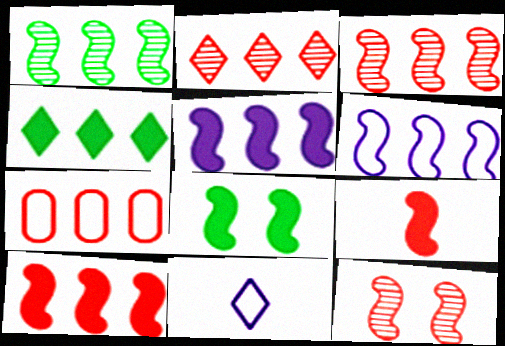[[1, 6, 10], 
[2, 7, 10], 
[5, 8, 9]]